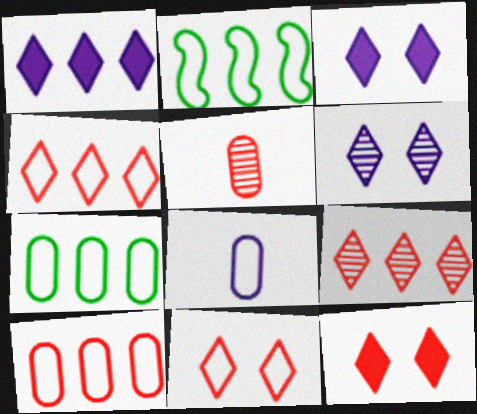[[2, 3, 5], 
[2, 8, 11]]